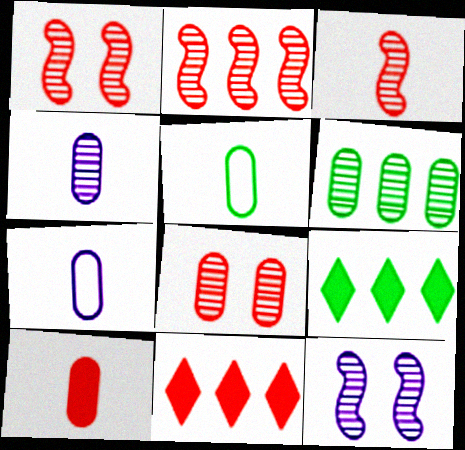[[1, 2, 3], 
[1, 7, 9], 
[4, 5, 10], 
[4, 6, 8], 
[5, 11, 12]]